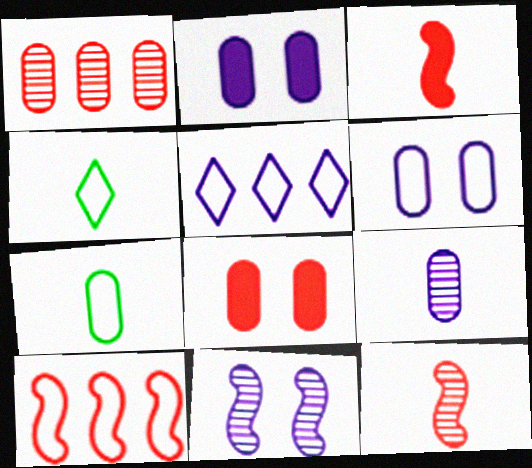[[1, 2, 7], 
[3, 4, 9], 
[4, 6, 10]]